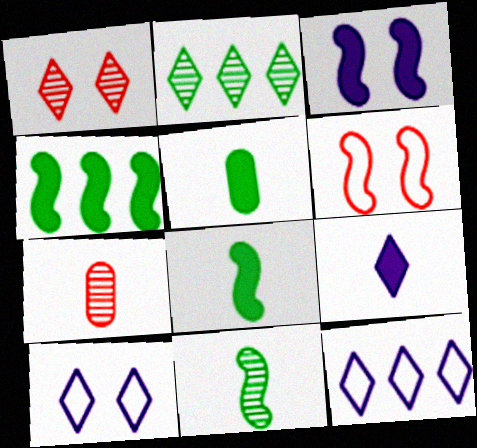[[4, 7, 10]]